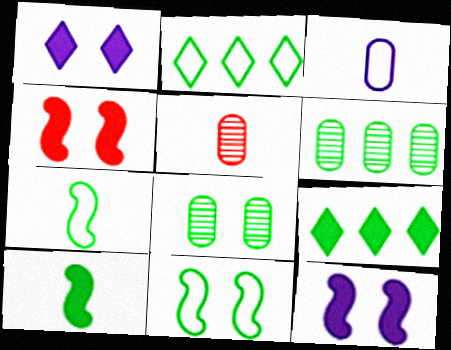[[2, 5, 12], 
[2, 8, 10], 
[7, 8, 9]]